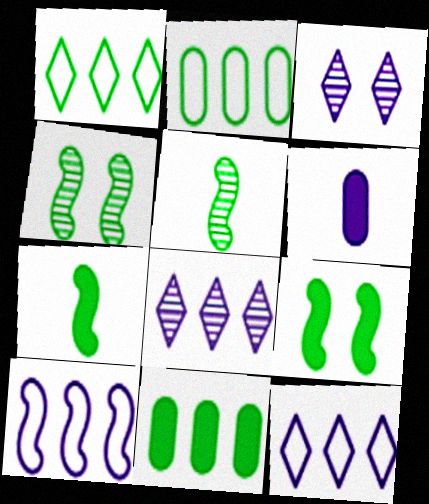[[3, 6, 10]]